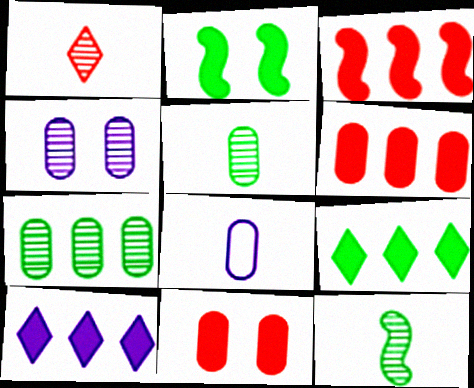[[7, 8, 11]]